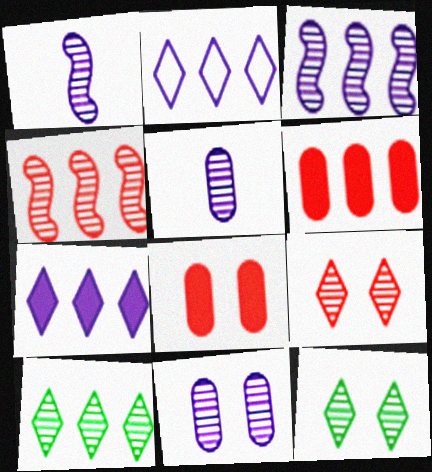[[4, 5, 12]]